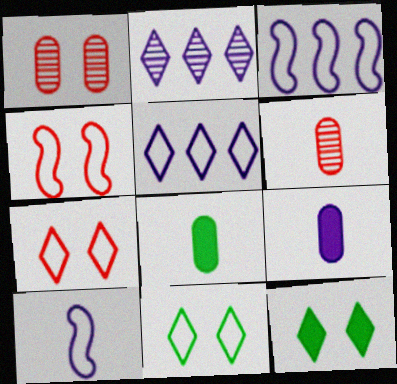[[2, 4, 8], 
[3, 6, 12]]